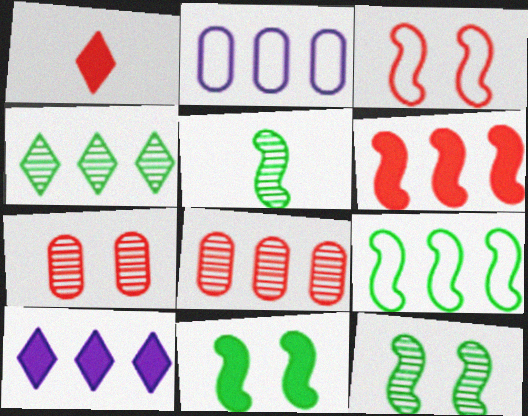[[1, 2, 12], 
[1, 3, 8], 
[2, 4, 6], 
[5, 9, 11], 
[8, 9, 10]]